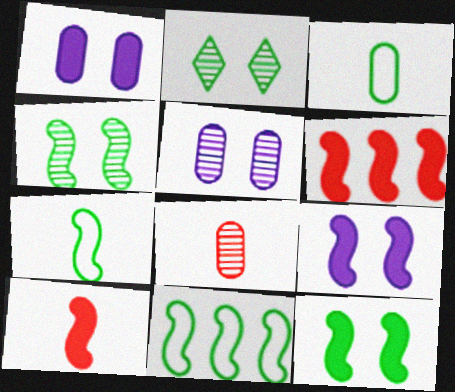[]